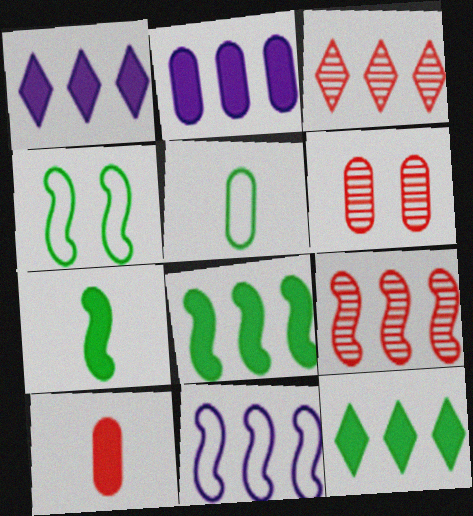[[2, 5, 6], 
[8, 9, 11]]